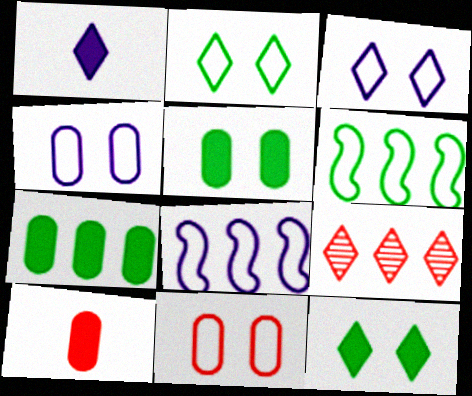[[1, 2, 9], 
[7, 8, 9]]